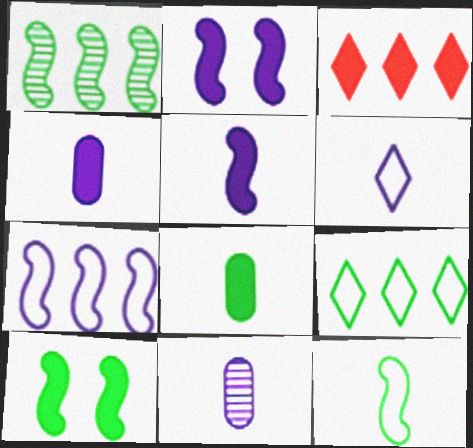[[1, 10, 12], 
[2, 3, 8], 
[3, 4, 10], 
[5, 6, 11]]